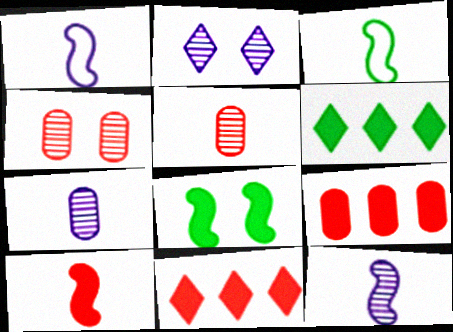[[1, 4, 6], 
[2, 3, 9], 
[3, 10, 12]]